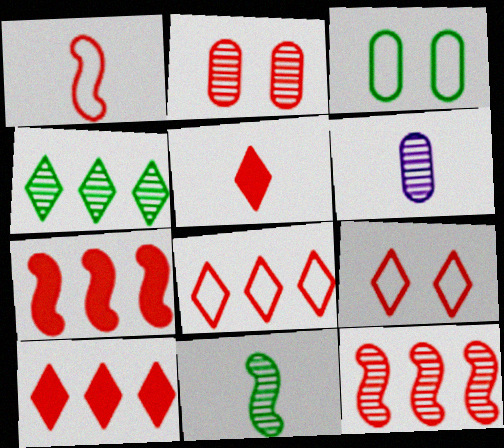[[1, 2, 10]]